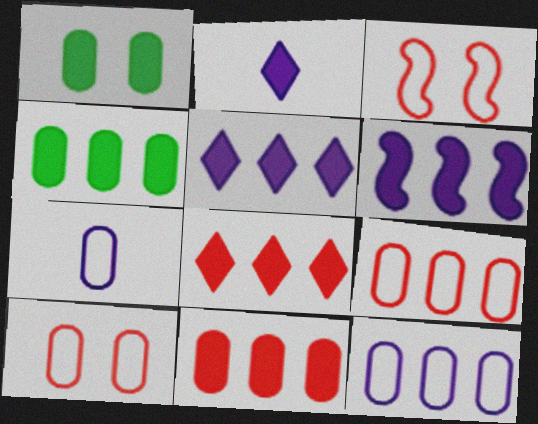[[4, 6, 8]]